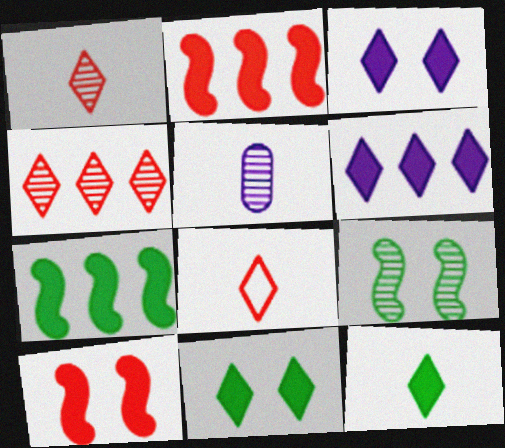[[4, 5, 9]]